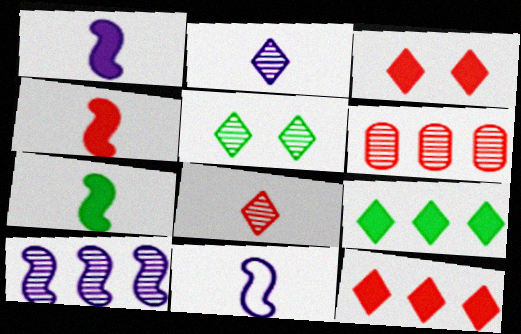[[1, 4, 7]]